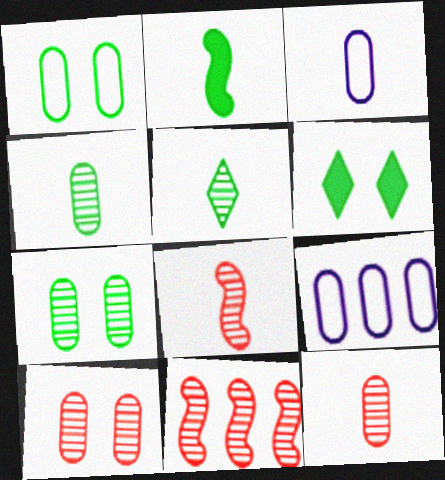[[3, 6, 11], 
[6, 8, 9]]